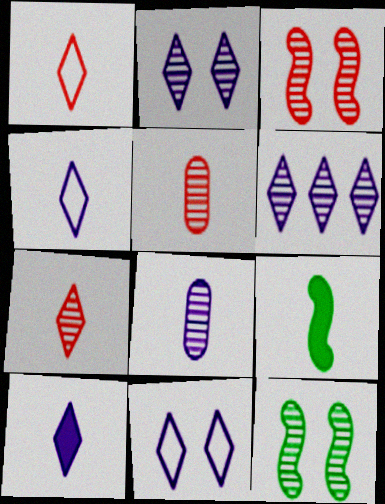[[1, 8, 9], 
[4, 5, 9], 
[5, 6, 12], 
[6, 10, 11]]